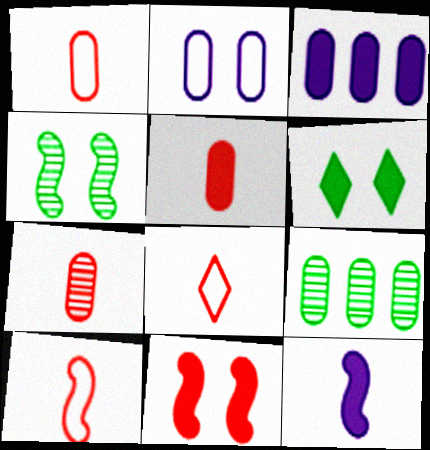[[1, 5, 7], 
[1, 8, 10], 
[2, 5, 9], 
[3, 4, 8]]